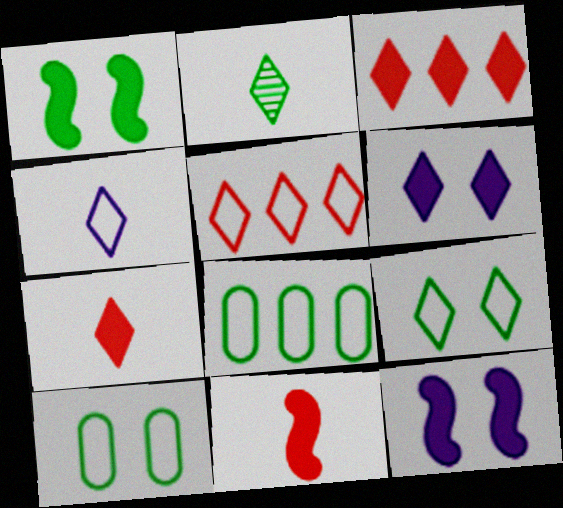[[1, 2, 8], 
[2, 4, 7], 
[2, 5, 6], 
[4, 5, 9]]